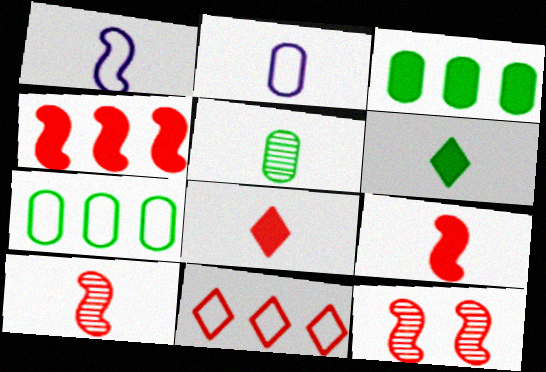[[1, 5, 8], 
[2, 6, 10]]